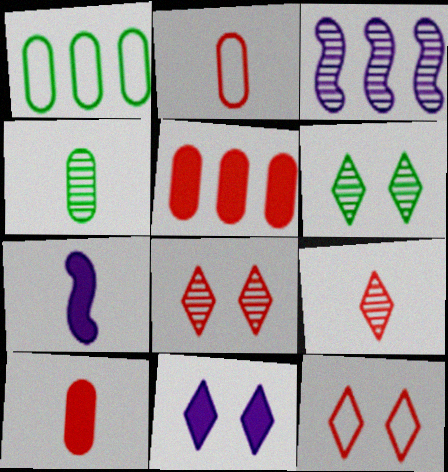[[1, 7, 8], 
[3, 4, 8], 
[6, 11, 12]]